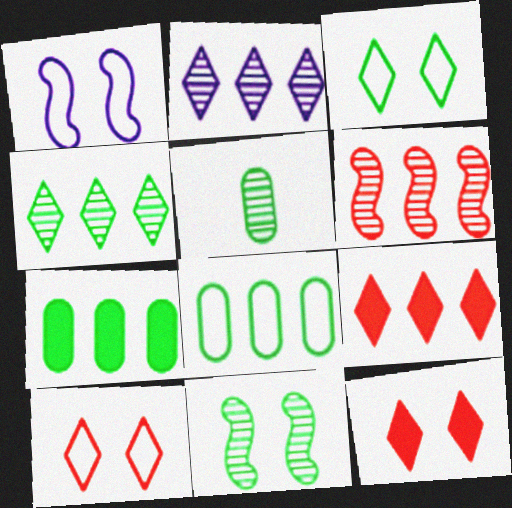[[1, 5, 9], 
[4, 5, 11]]